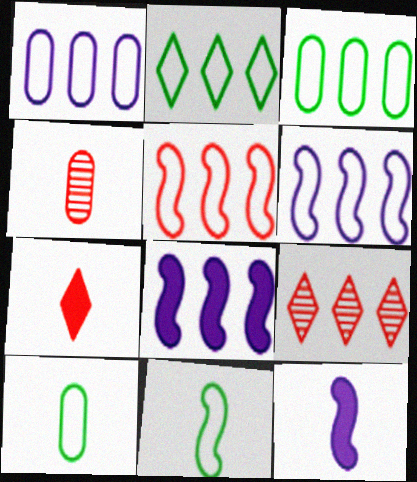[[1, 2, 5], 
[3, 8, 9]]